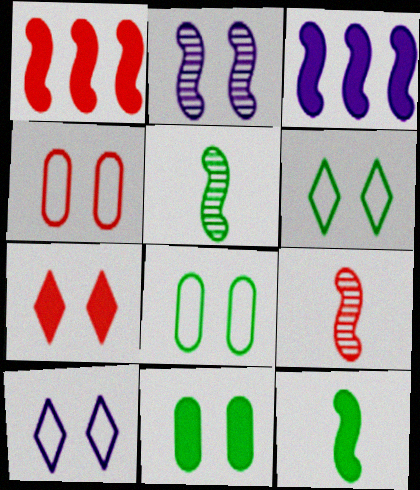[[2, 7, 8]]